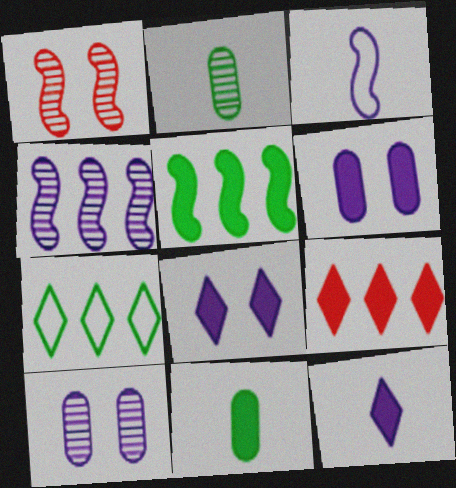[[1, 3, 5]]